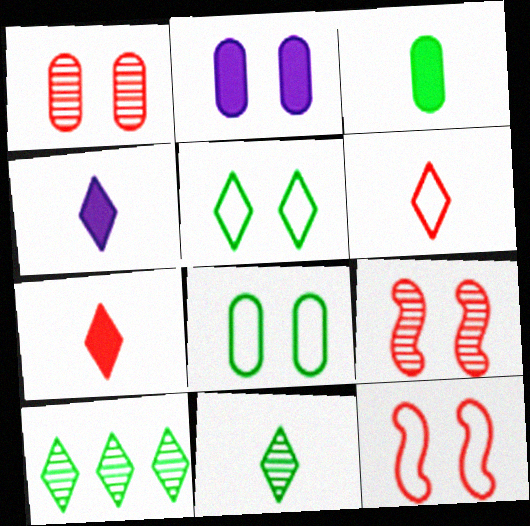[[1, 2, 8], 
[2, 5, 9], 
[4, 6, 11]]